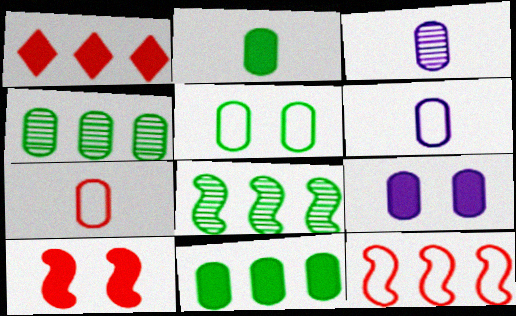[[2, 3, 7], 
[2, 4, 5], 
[4, 7, 9]]